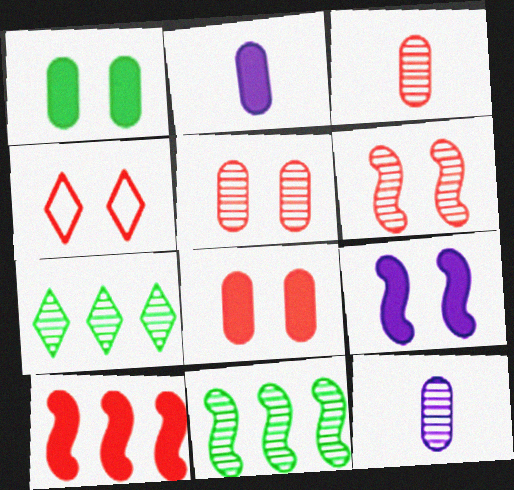[[2, 4, 11], 
[3, 4, 10], 
[4, 6, 8], 
[6, 7, 12]]